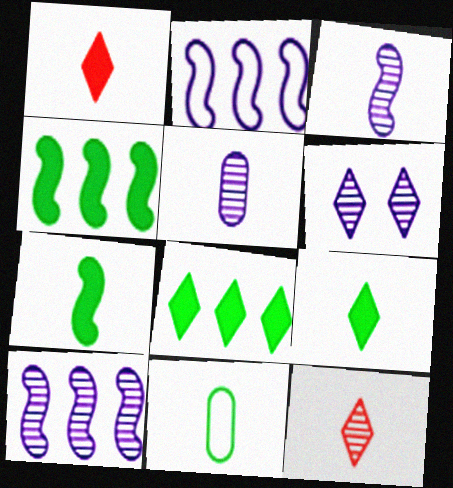[[1, 3, 11], 
[5, 6, 10]]